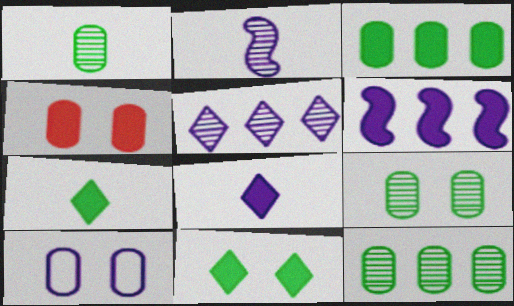[[1, 9, 12], 
[4, 6, 7], 
[4, 9, 10]]